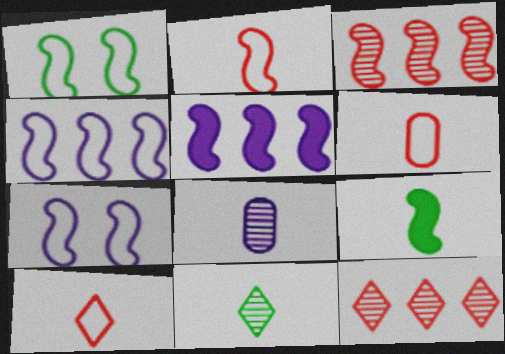[[1, 2, 4], 
[2, 6, 10], 
[3, 7, 9], 
[8, 9, 10]]